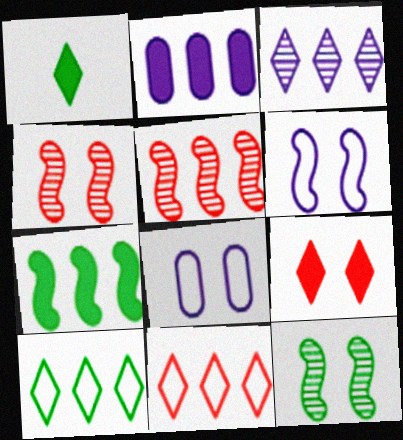[[1, 5, 8], 
[2, 5, 10], 
[8, 9, 12]]